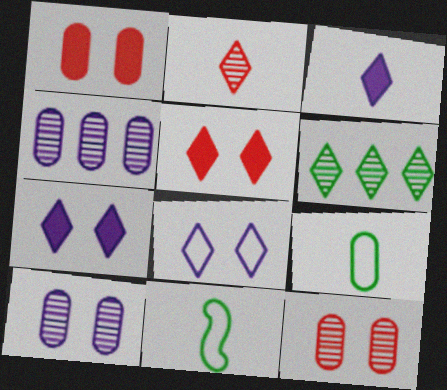[[1, 4, 9], 
[4, 5, 11]]